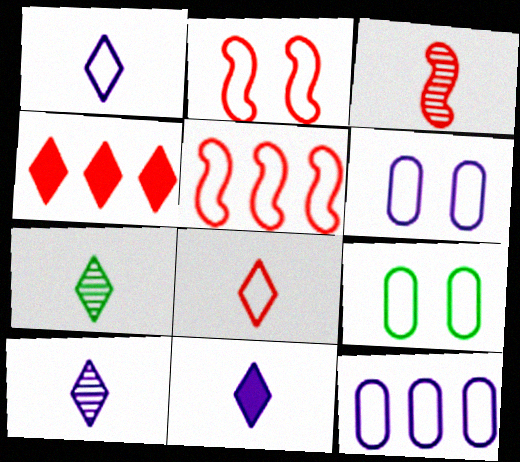[[1, 5, 9], 
[1, 10, 11], 
[7, 8, 11]]